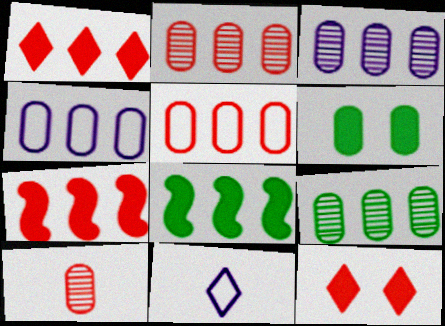[[2, 3, 9], 
[4, 6, 10]]